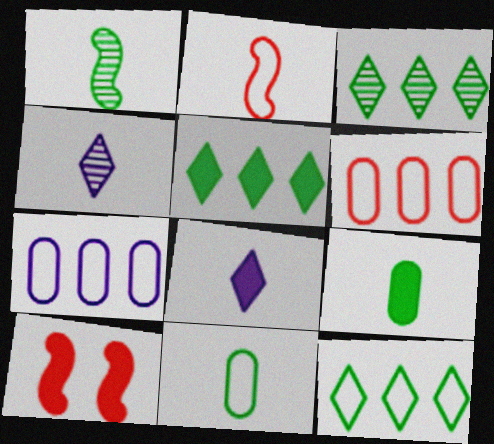[[2, 4, 9], 
[3, 5, 12]]